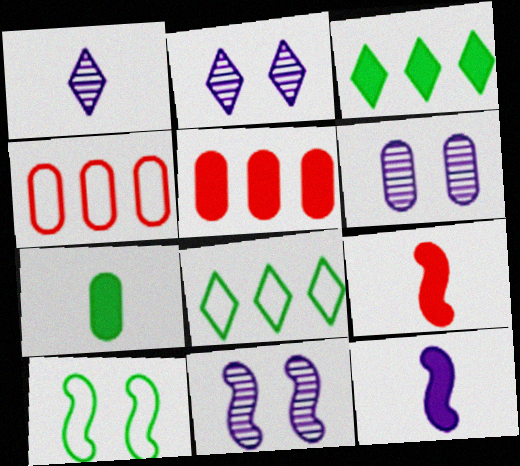[[1, 5, 10], 
[2, 6, 11], 
[4, 6, 7], 
[6, 8, 9]]